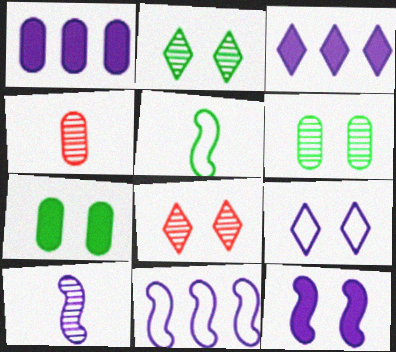[[1, 5, 8], 
[1, 9, 10], 
[10, 11, 12]]